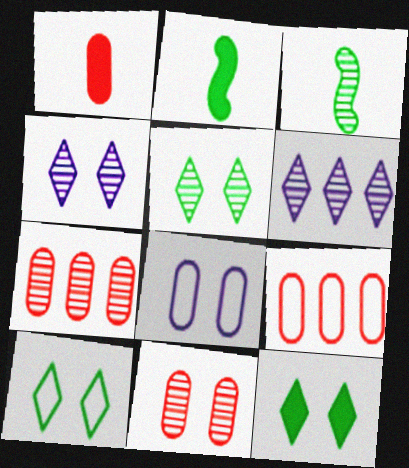[[1, 9, 11], 
[2, 4, 9], 
[3, 4, 7], 
[3, 6, 11], 
[5, 10, 12]]